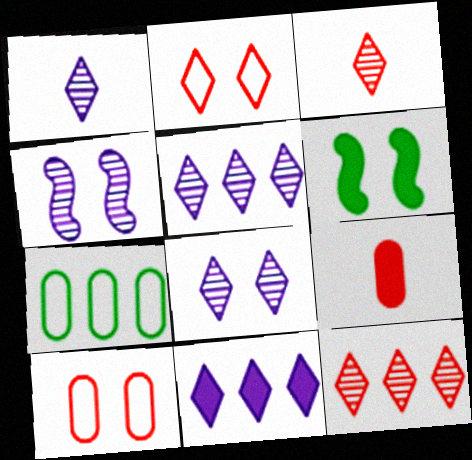[[1, 5, 8], 
[6, 8, 10], 
[6, 9, 11]]